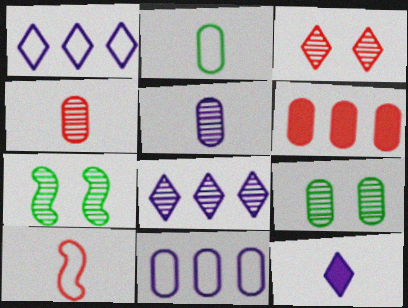[[3, 6, 10], 
[4, 7, 8]]